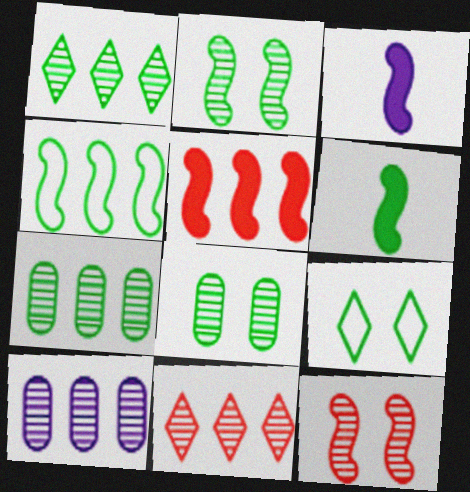[[2, 4, 6], 
[3, 4, 12], 
[6, 7, 9]]